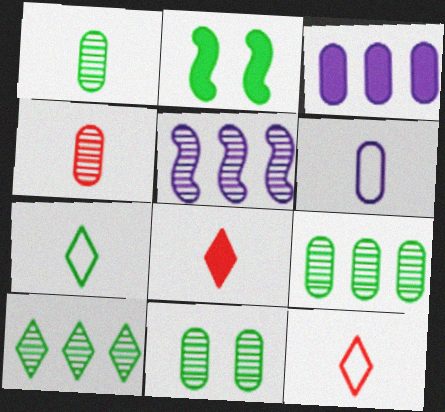[[1, 9, 11], 
[2, 3, 8], 
[2, 7, 9]]